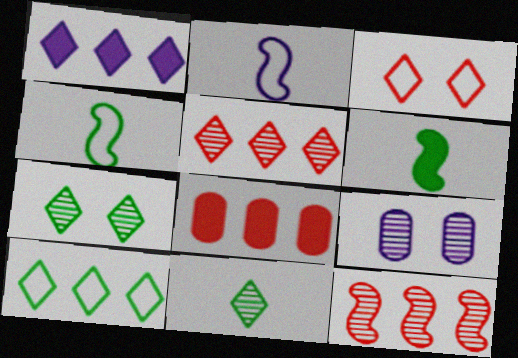[[1, 2, 9], 
[1, 3, 11], 
[1, 5, 10], 
[2, 7, 8], 
[9, 11, 12]]